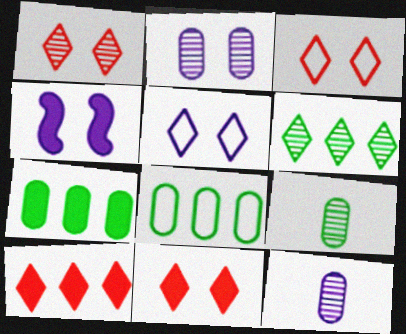[[1, 3, 11], 
[2, 4, 5]]